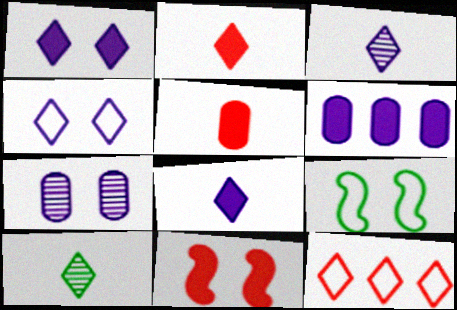[[1, 10, 12]]